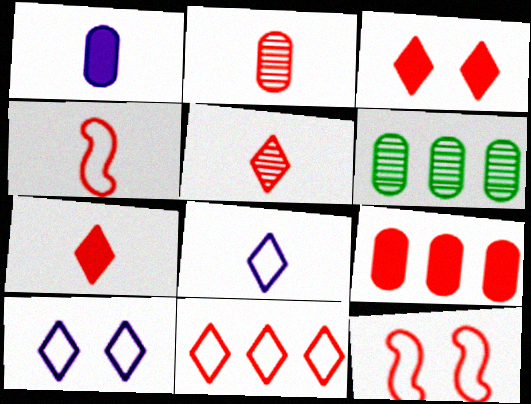[[2, 4, 7], 
[3, 5, 11], 
[5, 9, 12]]